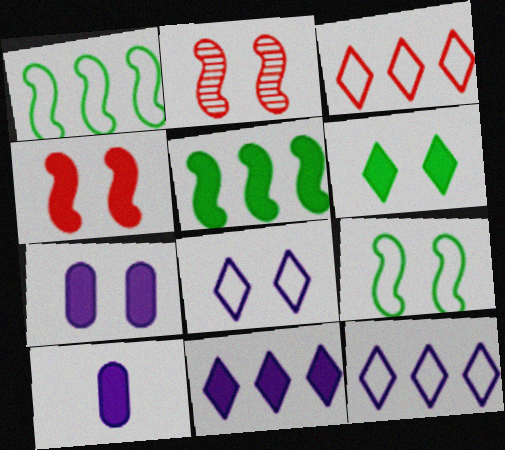[[4, 6, 7]]